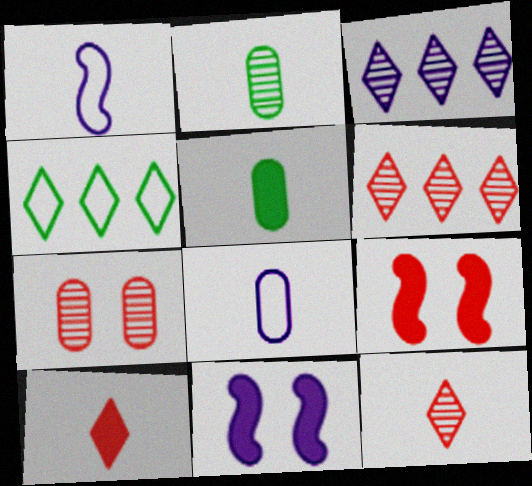[[1, 2, 10], 
[1, 5, 12], 
[3, 8, 11]]